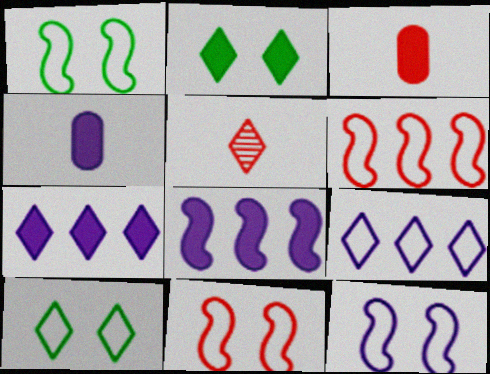[[1, 11, 12], 
[2, 3, 8], 
[2, 5, 9], 
[5, 7, 10]]